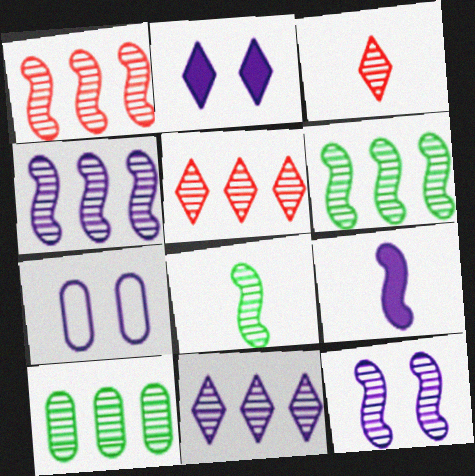[[1, 4, 6], 
[1, 8, 12], 
[1, 10, 11], 
[2, 7, 12], 
[3, 10, 12], 
[4, 5, 10], 
[7, 9, 11]]